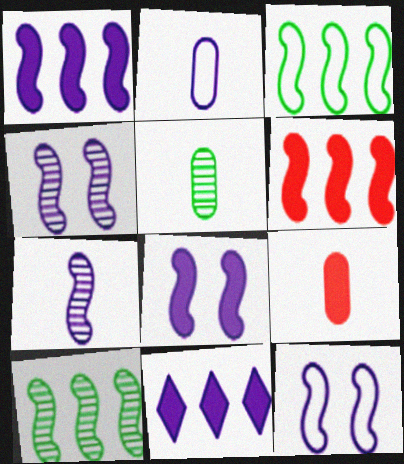[[1, 7, 12], 
[2, 4, 11], 
[2, 5, 9], 
[4, 8, 12]]